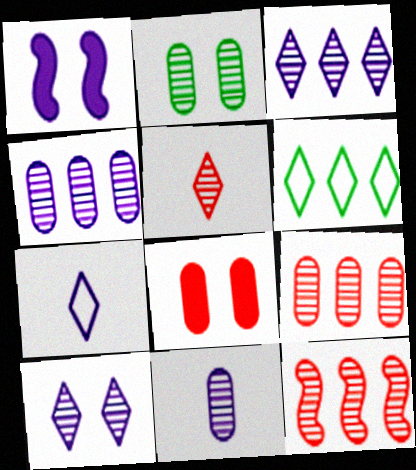[[1, 4, 7], 
[2, 9, 11]]